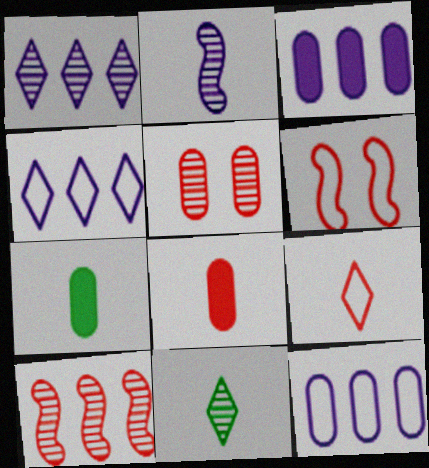[[1, 6, 7], 
[2, 7, 9], 
[3, 6, 11], 
[5, 7, 12]]